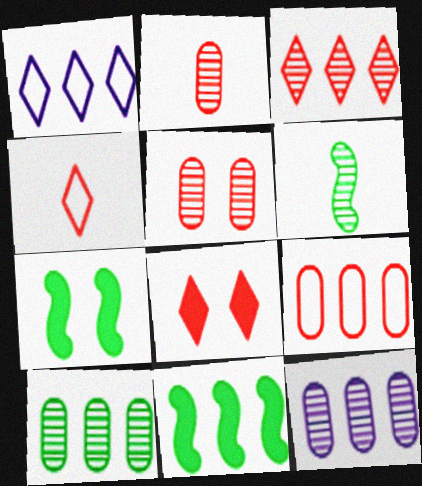[[1, 2, 7], 
[3, 4, 8], 
[4, 7, 12]]